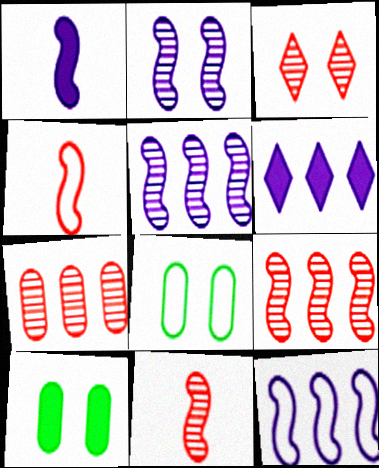[[1, 2, 12], 
[3, 7, 11], 
[6, 8, 11]]